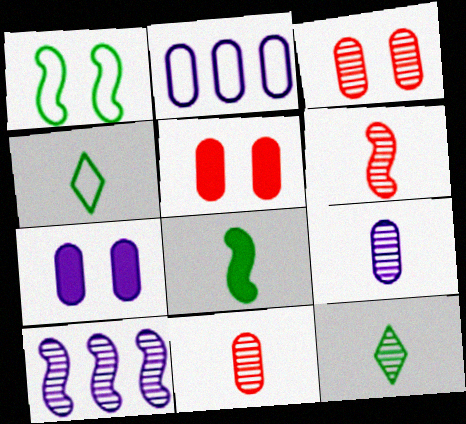[[2, 7, 9], 
[3, 10, 12], 
[4, 5, 10], 
[6, 9, 12]]